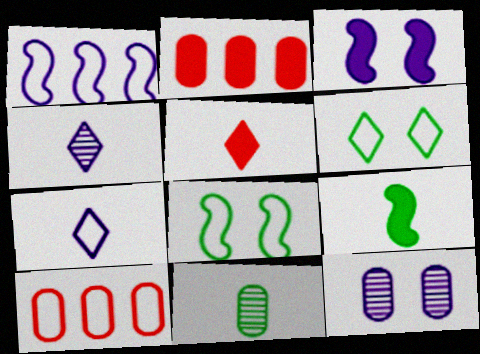[[2, 4, 8], 
[7, 8, 10]]